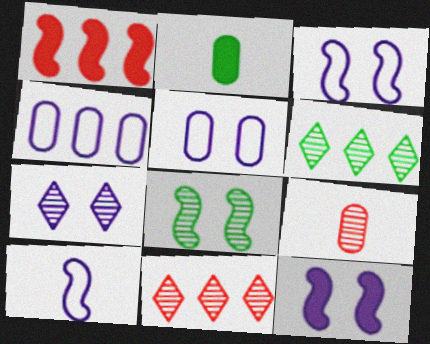[[1, 4, 6], 
[1, 8, 10], 
[2, 3, 11], 
[5, 7, 12]]